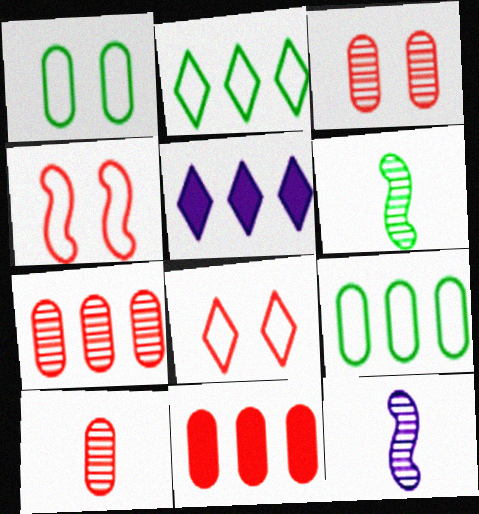[[3, 7, 10]]